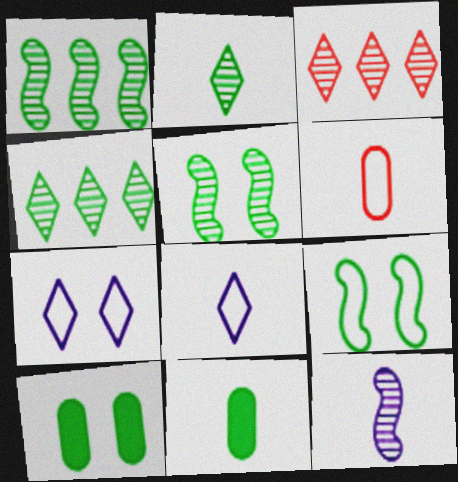[[4, 9, 11]]